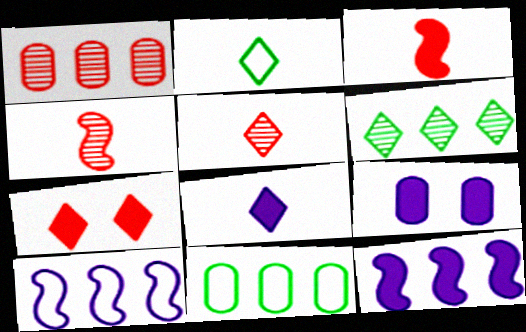[[2, 5, 8], 
[8, 9, 12]]